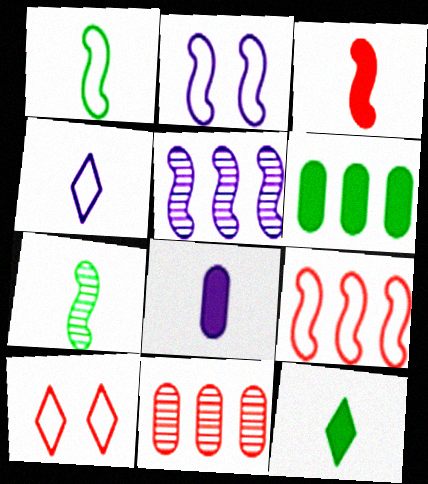[[1, 2, 9], 
[2, 11, 12], 
[3, 8, 12], 
[3, 10, 11]]